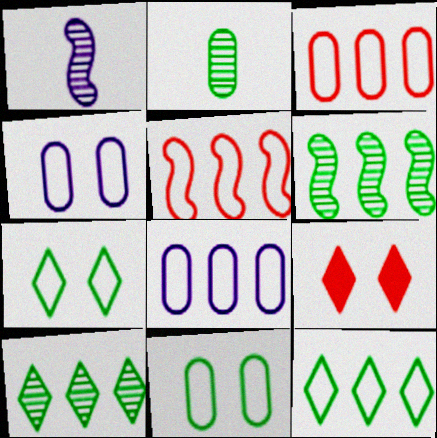[[5, 8, 12]]